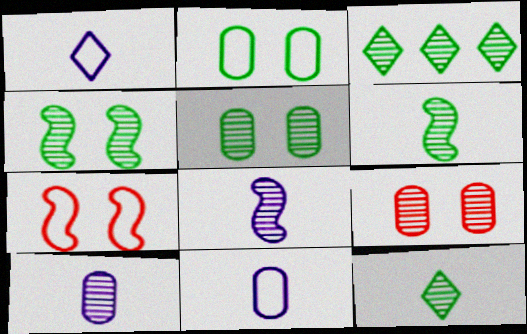[[3, 5, 6], 
[3, 8, 9]]